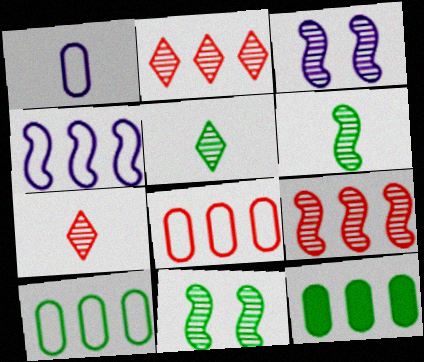[[2, 4, 12], 
[3, 6, 9]]